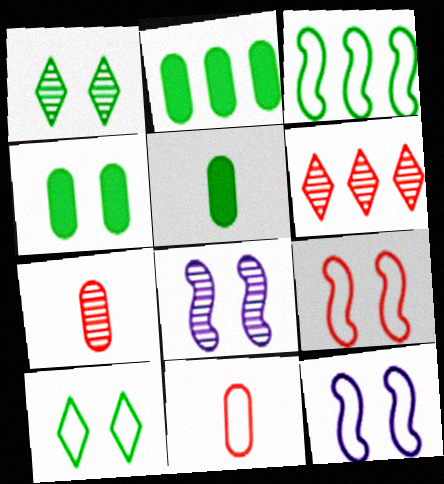[[1, 3, 5], 
[2, 4, 5], 
[5, 6, 12]]